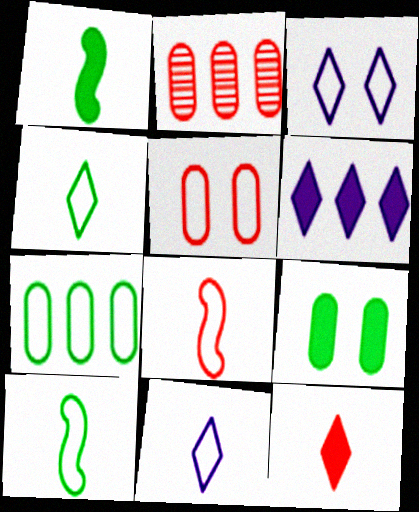[[1, 2, 3], 
[3, 7, 8]]